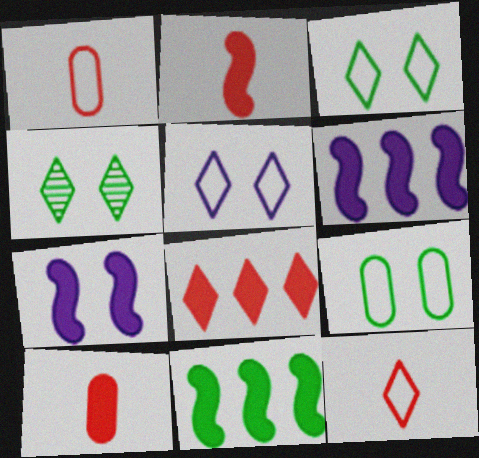[[1, 4, 6], 
[2, 7, 11]]